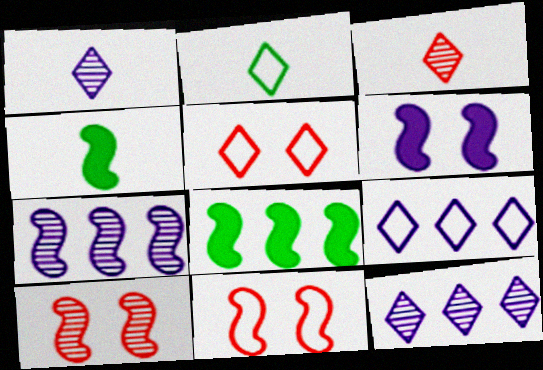[[2, 5, 9], 
[4, 7, 11]]